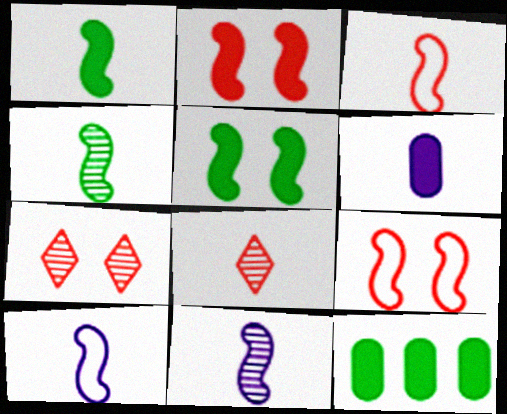[[1, 3, 11], 
[7, 10, 12]]